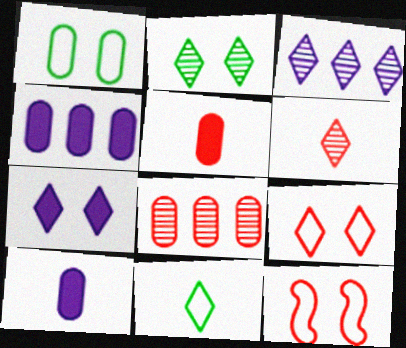[[1, 8, 10], 
[2, 3, 6], 
[2, 7, 9]]